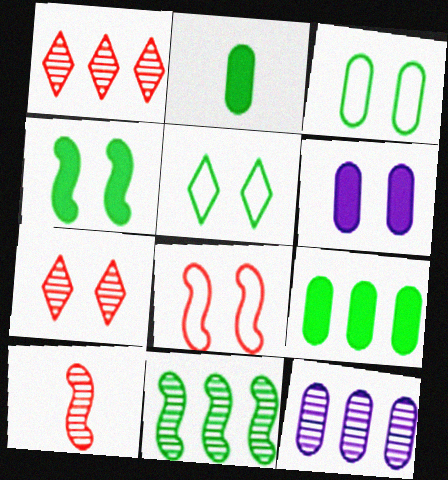[[1, 11, 12], 
[2, 5, 11]]